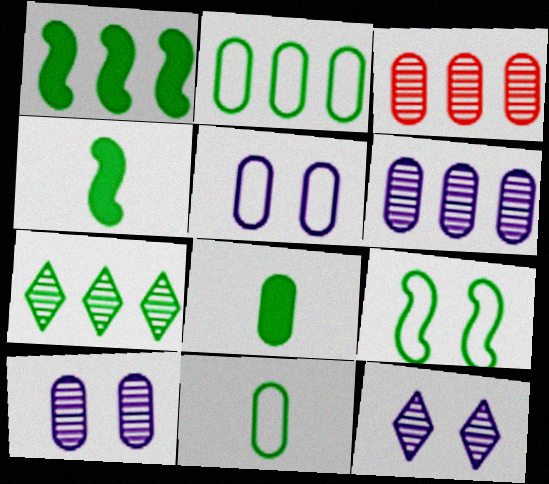[[1, 2, 7], 
[3, 5, 8], 
[7, 8, 9]]